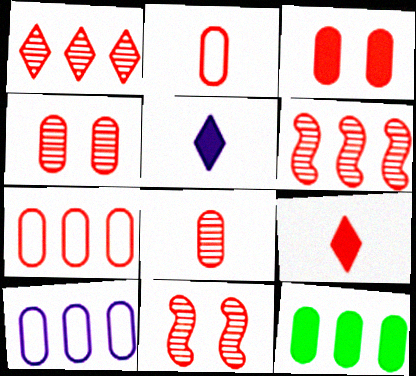[[1, 8, 11], 
[3, 7, 8], 
[7, 9, 11]]